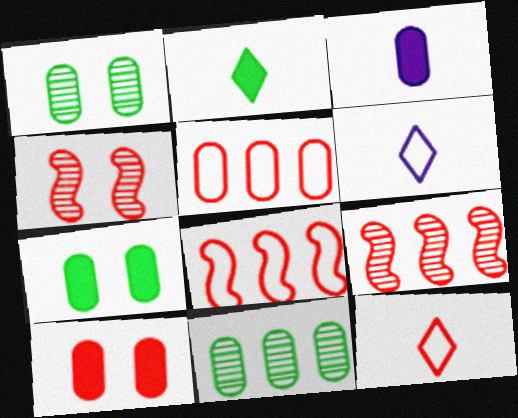[[1, 3, 5], 
[6, 7, 9], 
[9, 10, 12]]